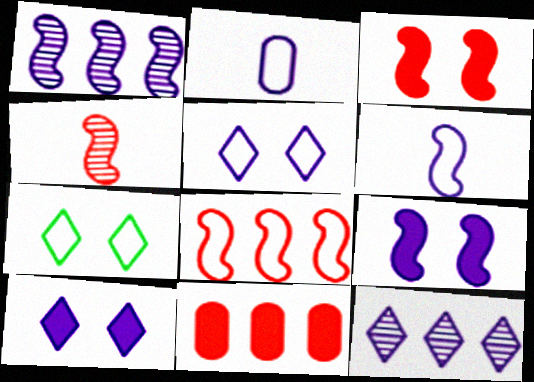[[1, 2, 10], 
[1, 6, 9], 
[2, 7, 8], 
[2, 9, 12], 
[3, 4, 8]]